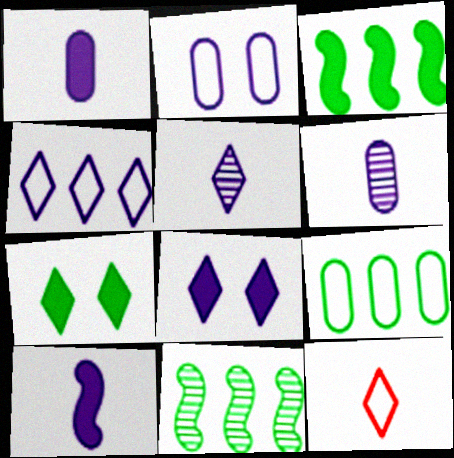[[4, 5, 8]]